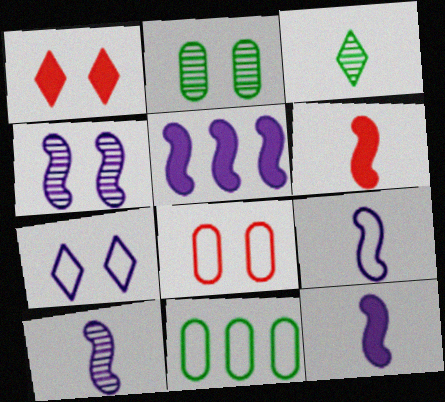[[1, 10, 11], 
[3, 5, 8], 
[4, 5, 9], 
[9, 10, 12]]